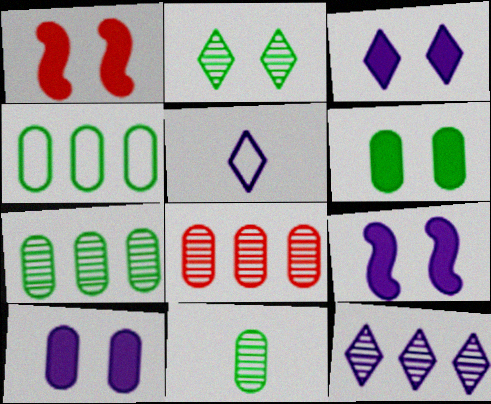[[1, 3, 6], 
[1, 5, 7], 
[3, 5, 12], 
[3, 9, 10], 
[4, 6, 11]]